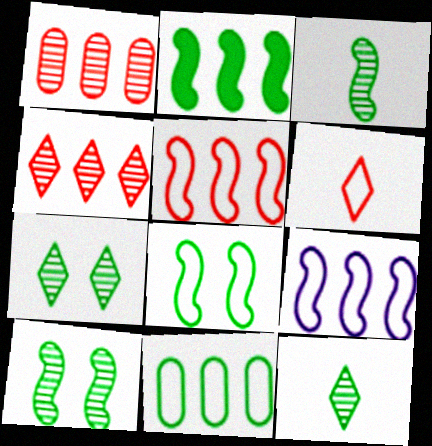[[2, 3, 8]]